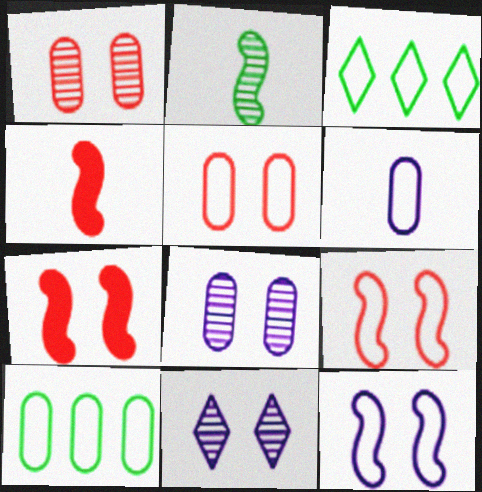[[3, 4, 8], 
[3, 6, 9], 
[4, 10, 11], 
[5, 6, 10]]